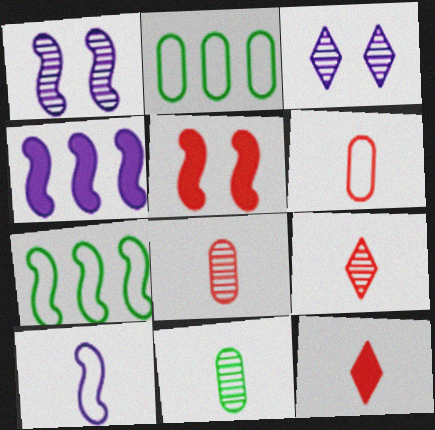[[1, 2, 12], 
[1, 4, 10], 
[10, 11, 12]]